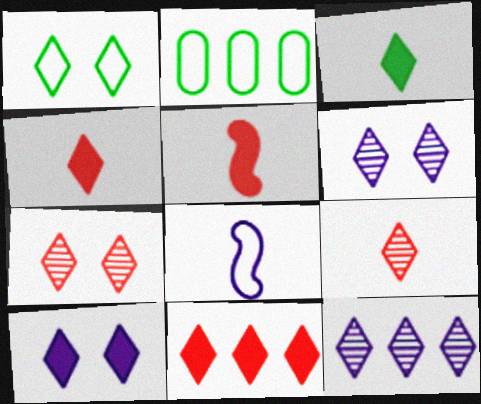[[1, 4, 12], 
[1, 7, 10], 
[2, 5, 6], 
[3, 10, 11]]